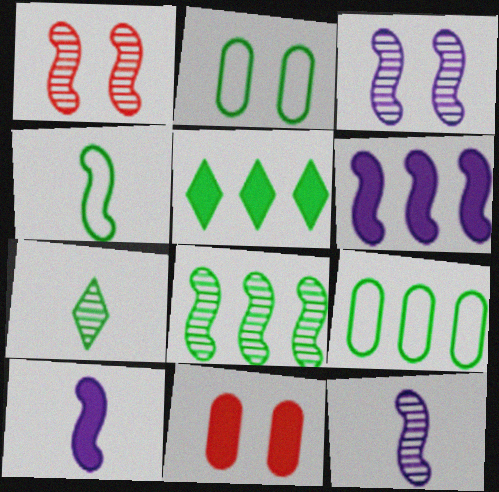[[1, 4, 6], 
[1, 8, 12], 
[5, 8, 9], 
[5, 10, 11]]